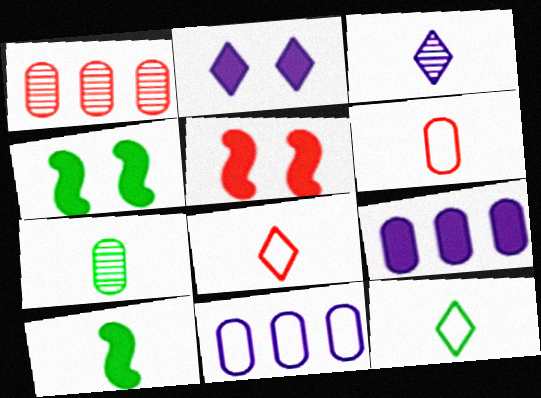[[1, 5, 8], 
[3, 6, 10], 
[7, 10, 12]]